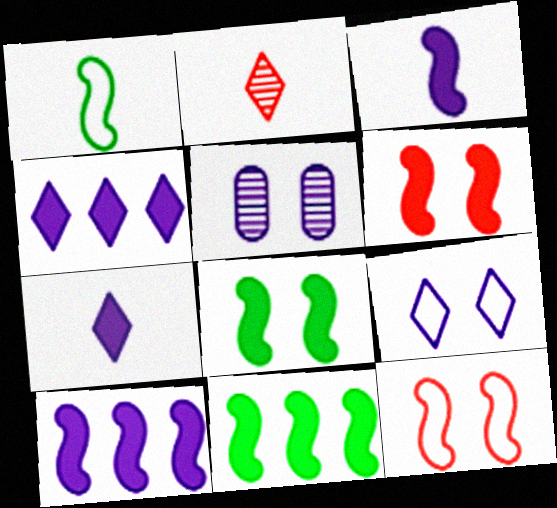[[3, 6, 11]]